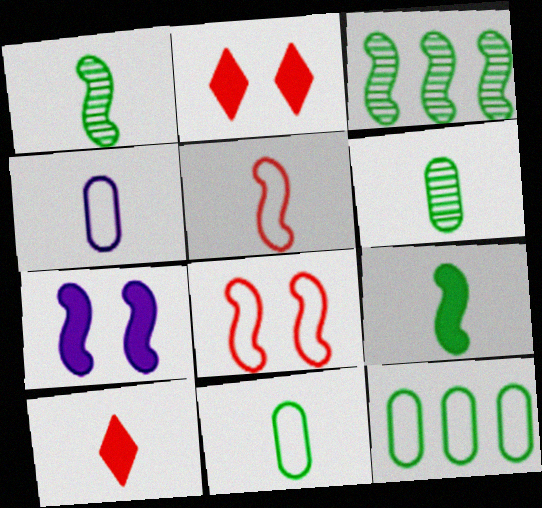[[1, 4, 10], 
[2, 3, 4], 
[3, 5, 7]]